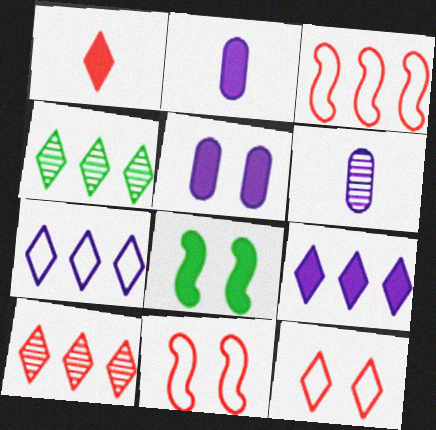[[1, 10, 12], 
[2, 4, 11]]